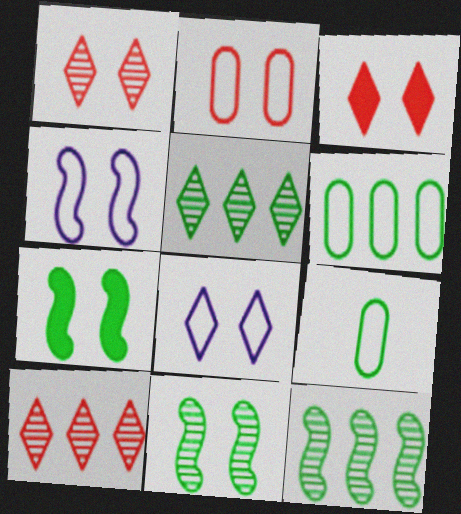[[5, 7, 9]]